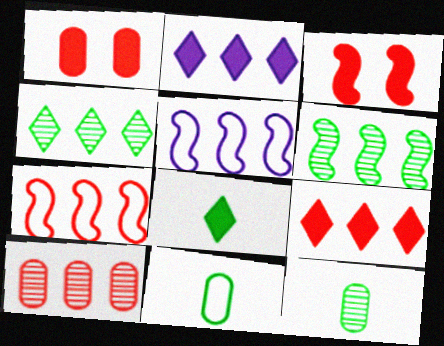[[7, 9, 10]]